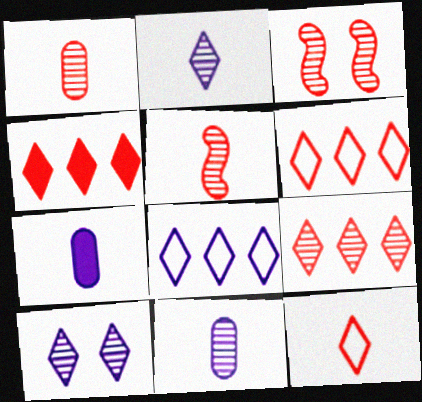[[1, 3, 9], 
[4, 6, 9]]